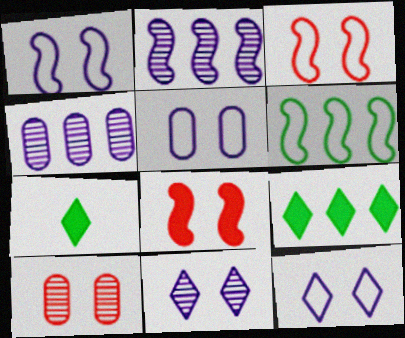[[1, 5, 12], 
[3, 4, 7]]